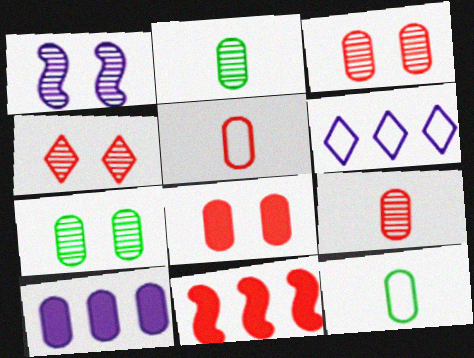[[1, 4, 7], 
[3, 10, 12], 
[4, 5, 11], 
[5, 7, 10]]